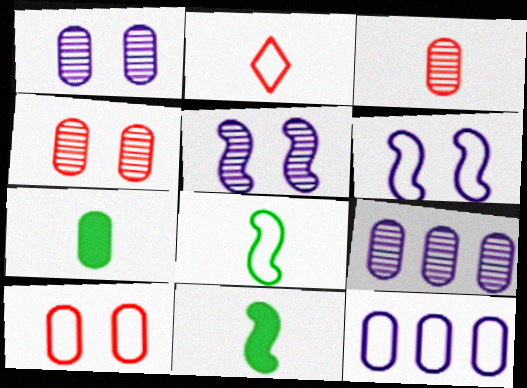[[4, 7, 12], 
[7, 9, 10]]